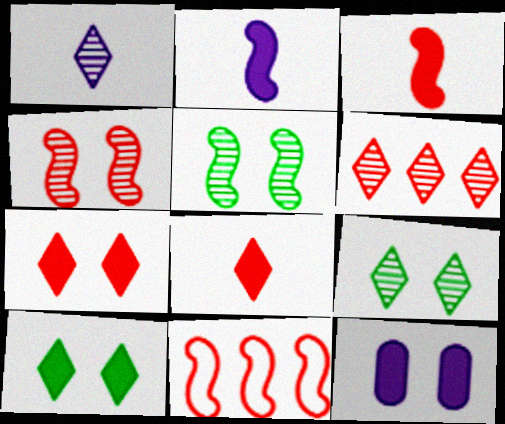[[1, 6, 9], 
[2, 5, 11], 
[3, 4, 11]]